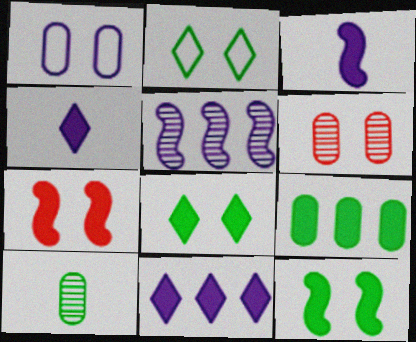[[1, 4, 5], 
[4, 7, 9]]